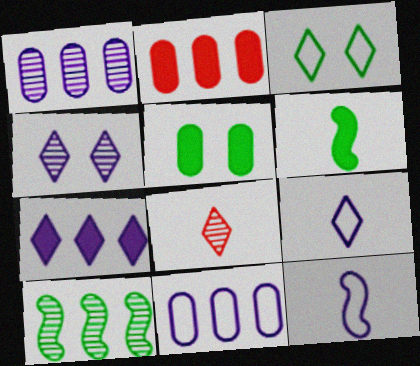[[3, 7, 8], 
[4, 7, 9]]